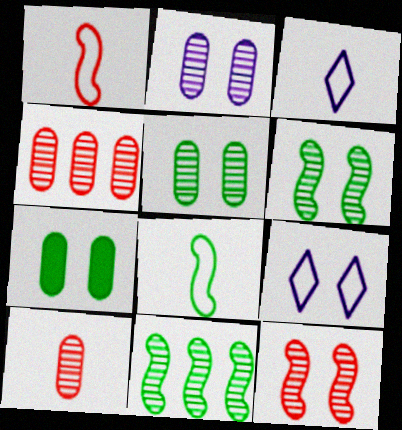[[7, 9, 12]]